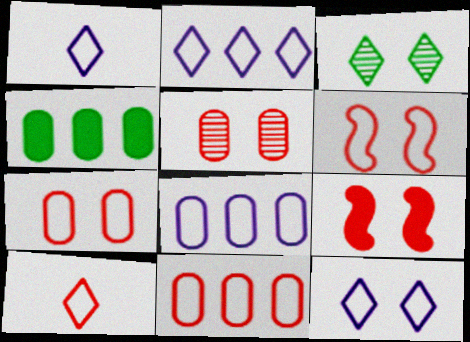[[1, 2, 12], 
[6, 10, 11]]